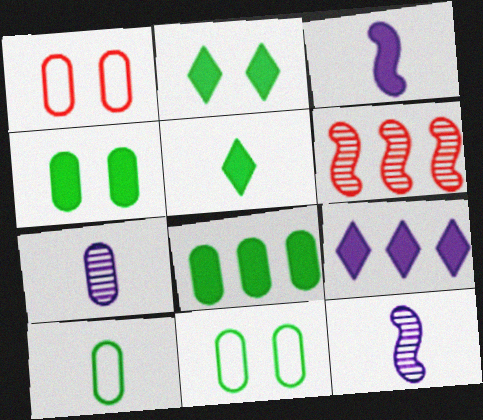[[1, 7, 8]]